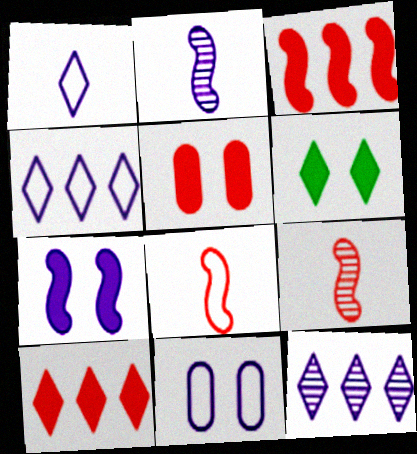[[5, 6, 7]]